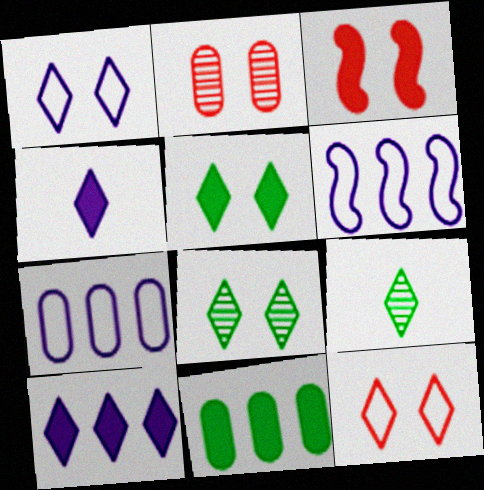[[2, 3, 12], 
[3, 4, 11], 
[3, 7, 9], 
[9, 10, 12]]